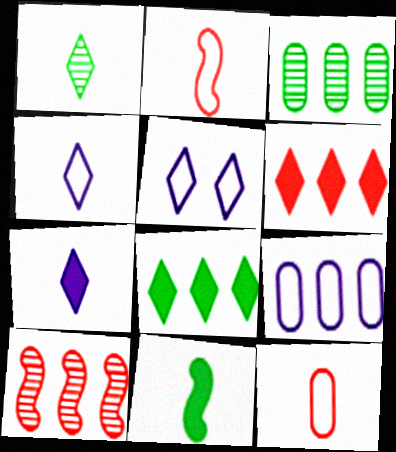[[1, 5, 6], 
[8, 9, 10]]